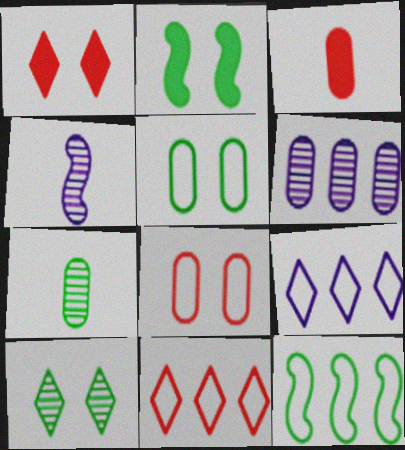[[2, 5, 10], 
[3, 5, 6]]